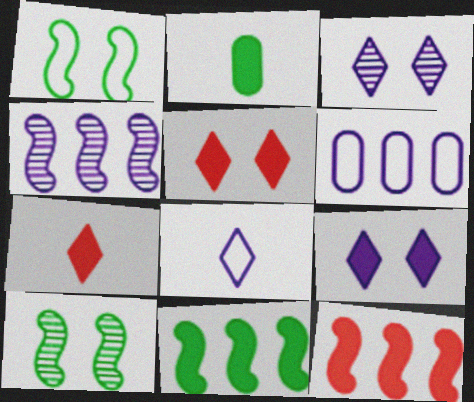[[2, 9, 12], 
[6, 7, 10]]